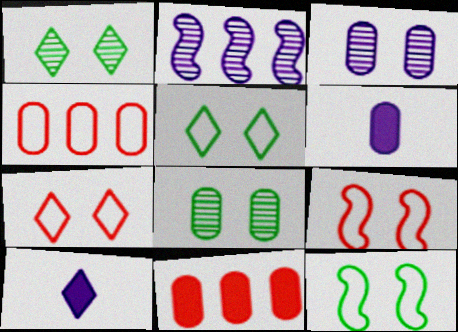[[4, 6, 8]]